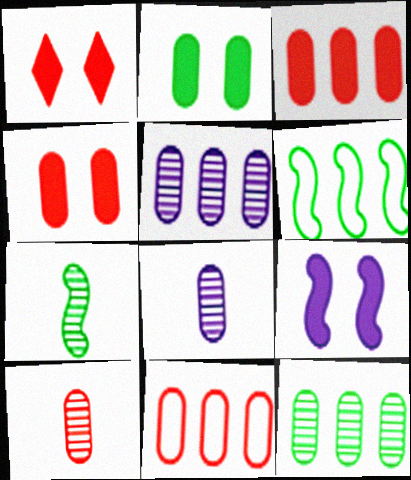[[1, 2, 9], 
[1, 6, 8], 
[2, 8, 11], 
[4, 10, 11]]